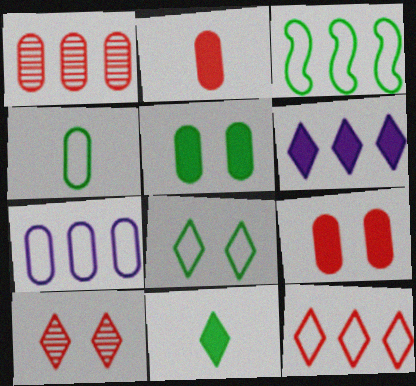[[1, 3, 6], 
[3, 4, 8], 
[3, 7, 12]]